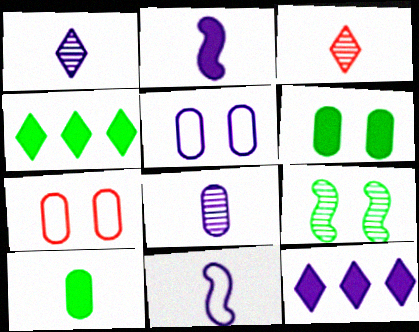[[3, 10, 11]]